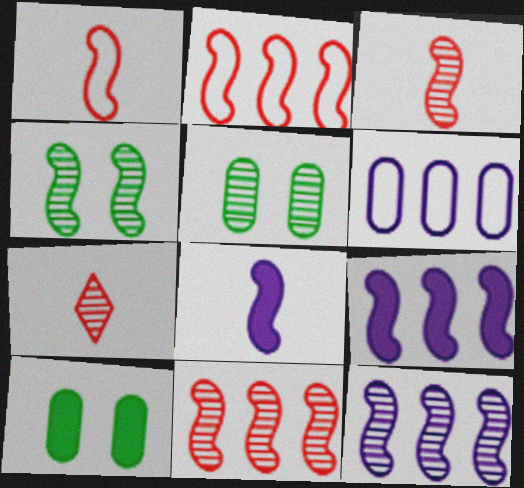[[1, 4, 9], 
[2, 4, 8], 
[3, 4, 12], 
[5, 7, 12]]